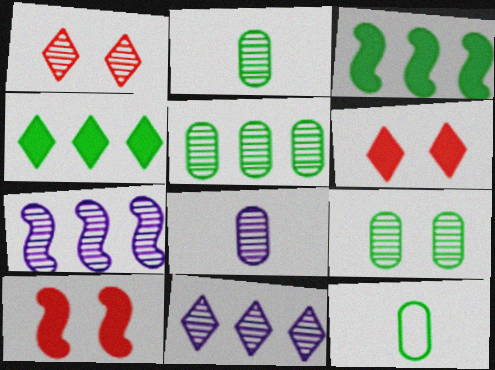[[1, 2, 7], 
[2, 5, 9], 
[6, 7, 12], 
[10, 11, 12]]